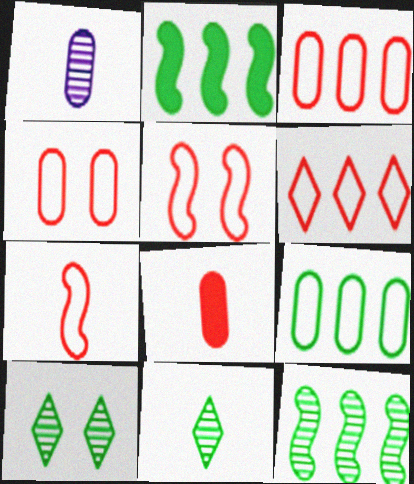[[4, 6, 7]]